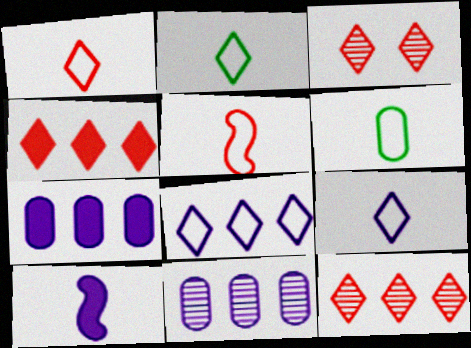[[1, 2, 9], 
[1, 3, 4], 
[5, 6, 9]]